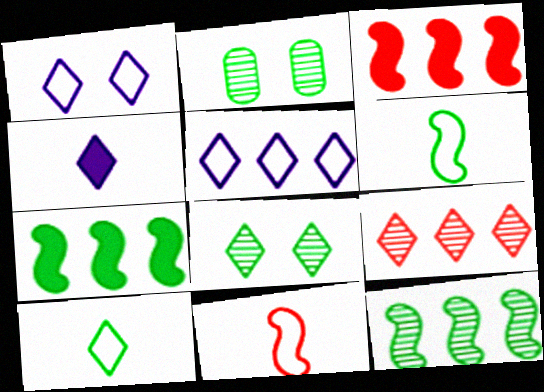[[2, 7, 10]]